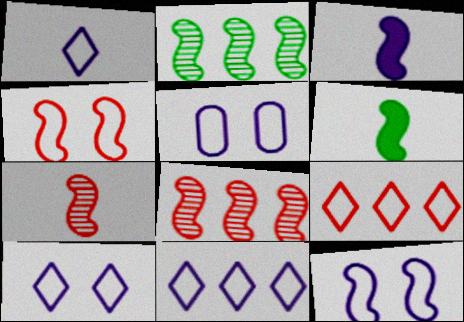[[1, 10, 11], 
[2, 3, 4], 
[5, 10, 12], 
[6, 8, 12]]